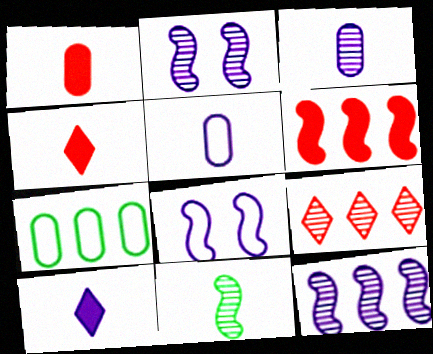[[2, 4, 7], 
[4, 5, 11], 
[6, 8, 11]]